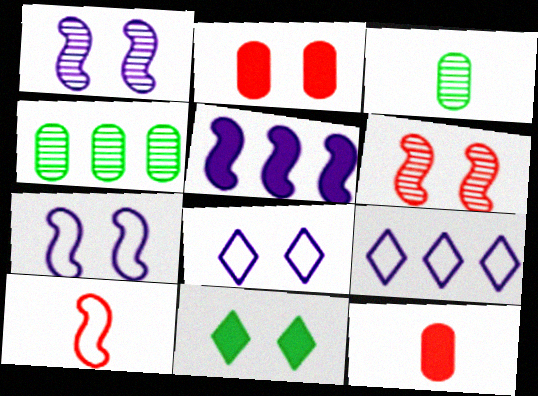[[5, 11, 12]]